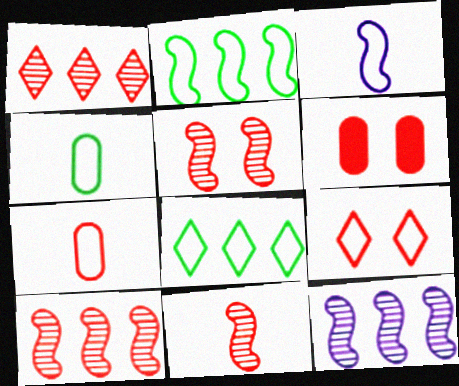[[5, 6, 9], 
[5, 10, 11]]